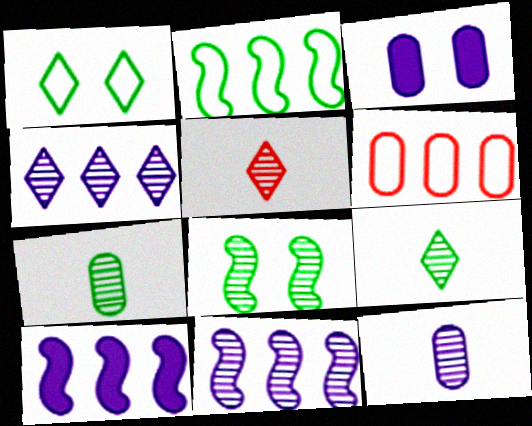[[2, 3, 5], 
[3, 6, 7]]